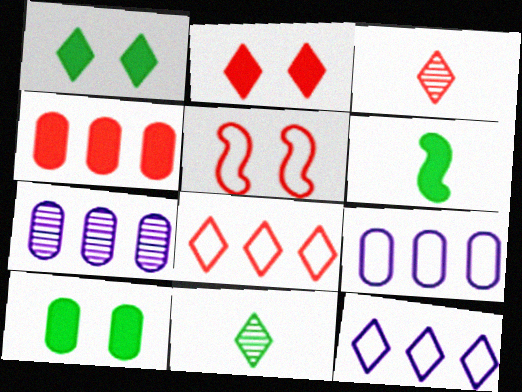[[1, 3, 12], 
[2, 3, 8], 
[2, 11, 12], 
[3, 4, 5]]